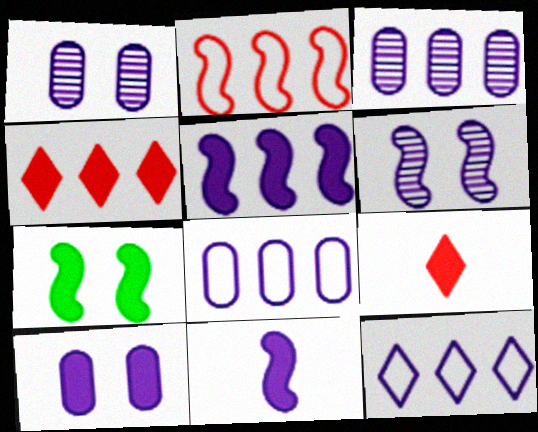[[1, 11, 12], 
[3, 5, 12]]